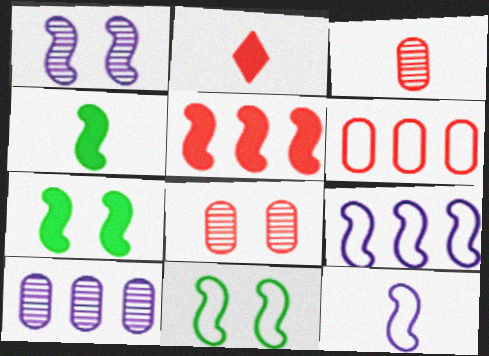[[2, 10, 11]]